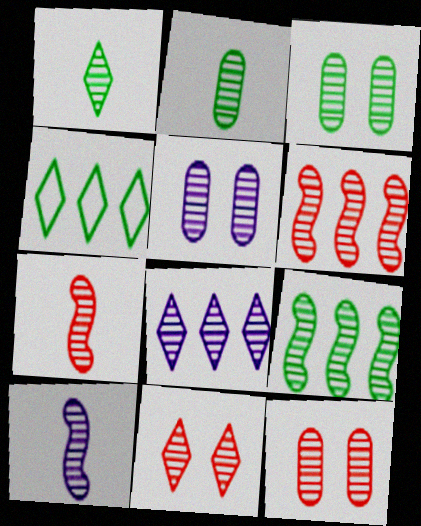[[1, 3, 9], 
[1, 5, 6], 
[1, 8, 11], 
[3, 5, 12], 
[3, 7, 8], 
[5, 8, 10]]